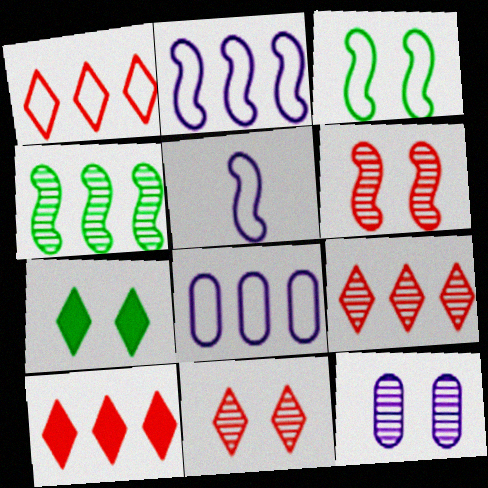[[1, 9, 10], 
[4, 8, 10]]